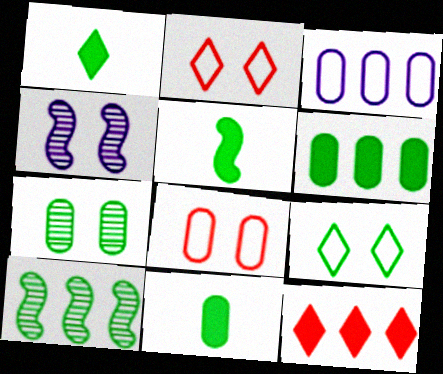[[1, 5, 11], 
[3, 10, 12], 
[9, 10, 11]]